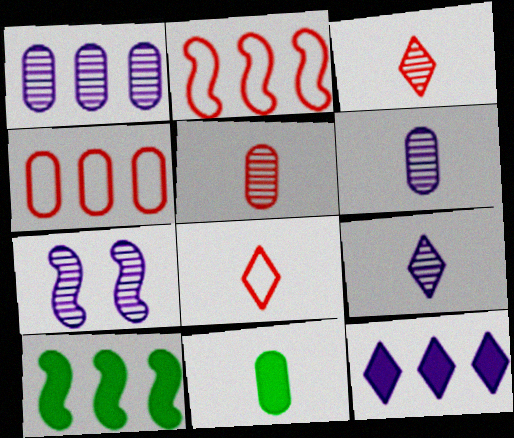[[1, 7, 9]]